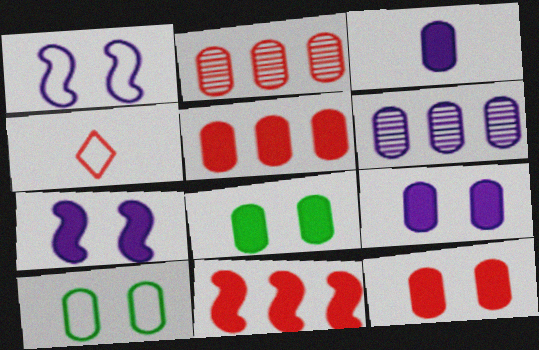[[2, 3, 10], 
[3, 5, 8], 
[8, 9, 12]]